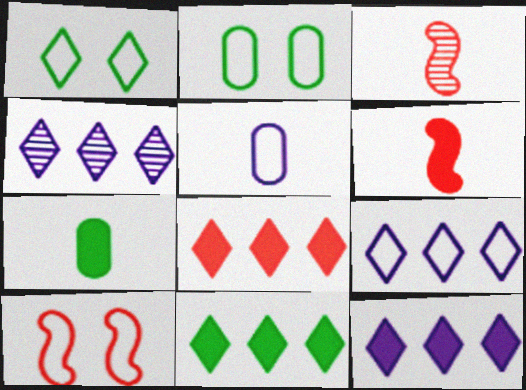[[2, 3, 12], 
[2, 4, 6], 
[4, 7, 10], 
[4, 9, 12], 
[8, 11, 12]]